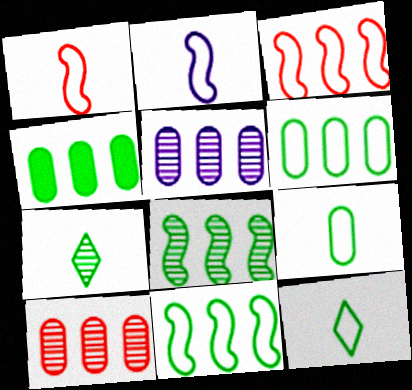[]